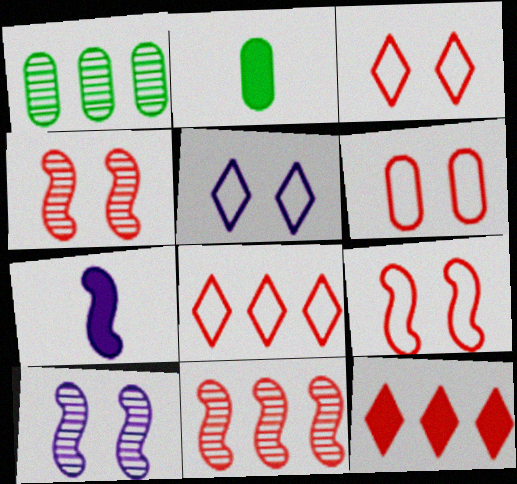[[1, 3, 7], 
[2, 5, 11], 
[2, 8, 10], 
[3, 6, 9]]